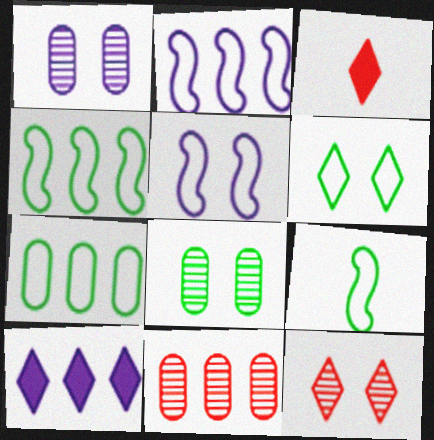[[1, 3, 4], 
[2, 3, 8], 
[4, 10, 11], 
[6, 7, 9]]